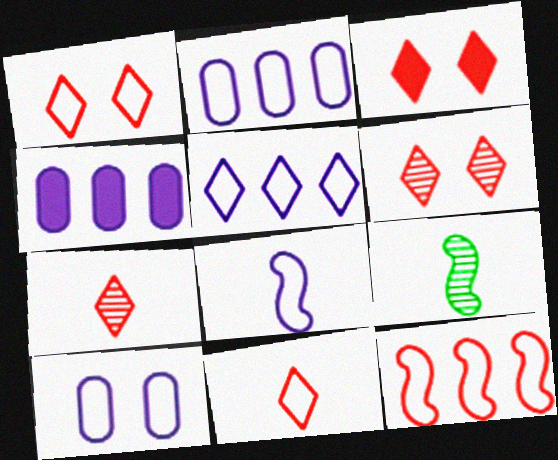[[1, 3, 6], 
[1, 4, 9], 
[2, 3, 9], 
[5, 8, 10]]